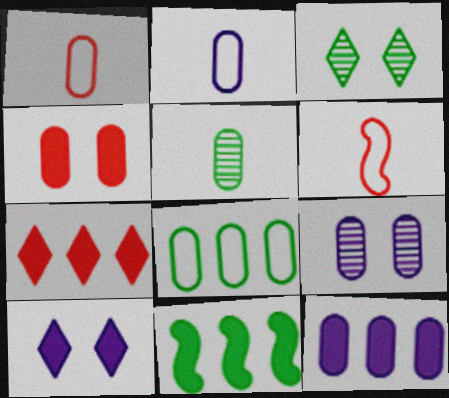[[2, 9, 12], 
[3, 6, 12], 
[7, 11, 12]]